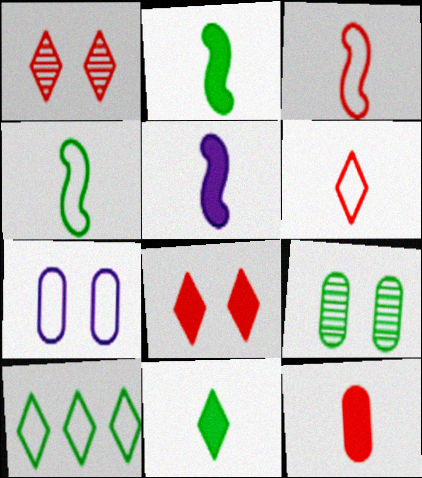[[2, 9, 10], 
[3, 7, 10], 
[5, 11, 12]]